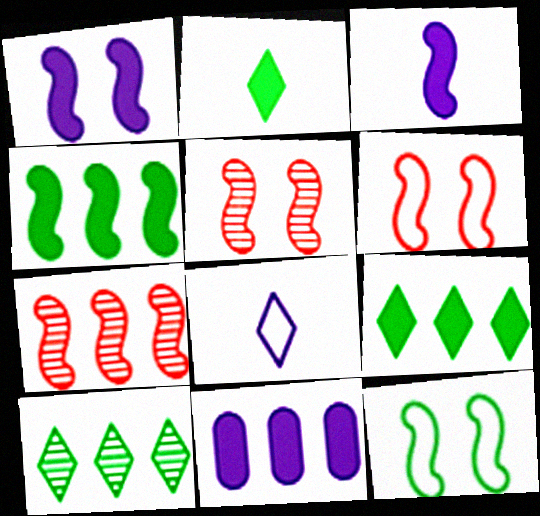[[1, 5, 12], 
[3, 7, 12]]